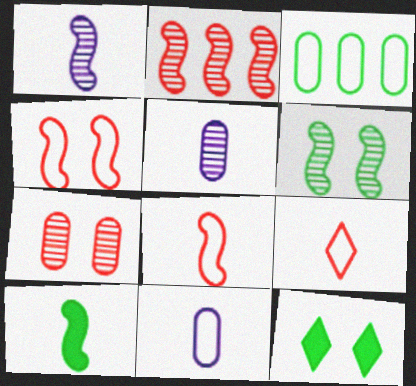[[1, 2, 6], 
[1, 8, 10], 
[2, 11, 12], 
[5, 9, 10]]